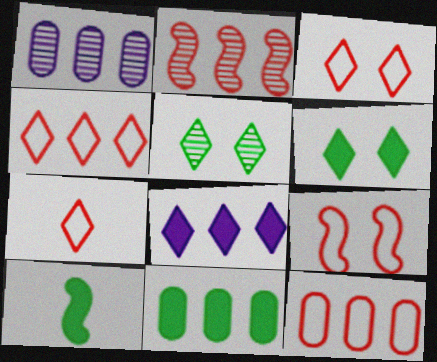[[1, 3, 10], 
[1, 11, 12], 
[3, 4, 7], 
[5, 7, 8], 
[6, 10, 11], 
[7, 9, 12]]